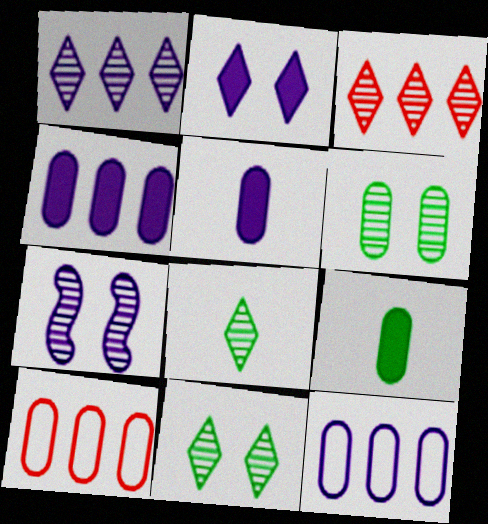[[5, 6, 10]]